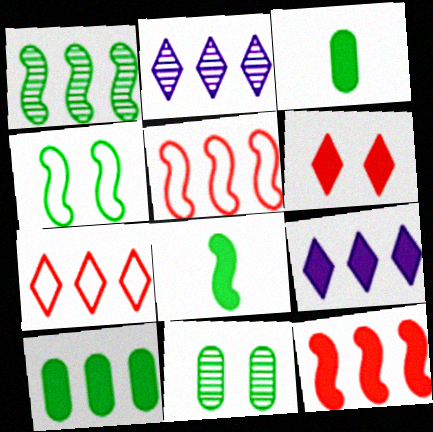[[1, 4, 8], 
[2, 5, 10], 
[9, 10, 12]]